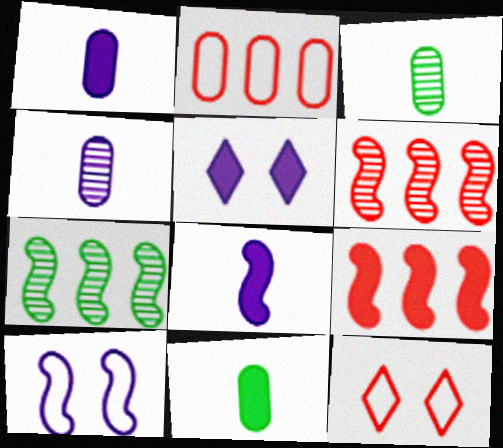[[1, 7, 12], 
[5, 9, 11]]